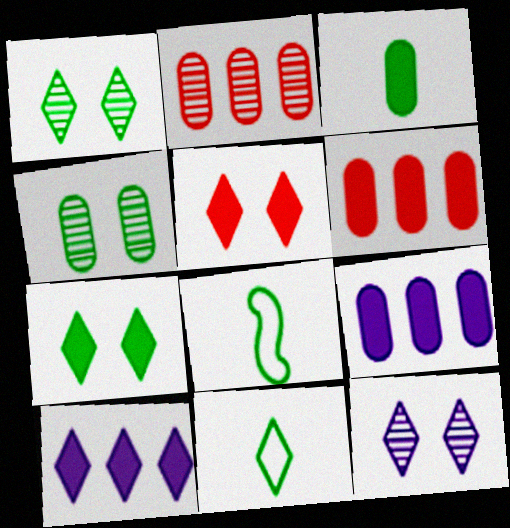[[6, 8, 12]]